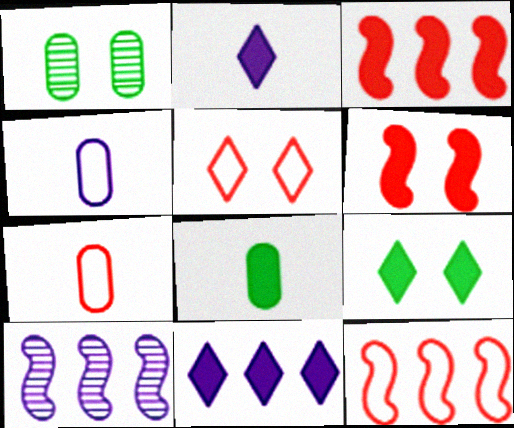[[1, 2, 12], 
[5, 7, 12], 
[5, 8, 10], 
[6, 8, 11], 
[7, 9, 10]]